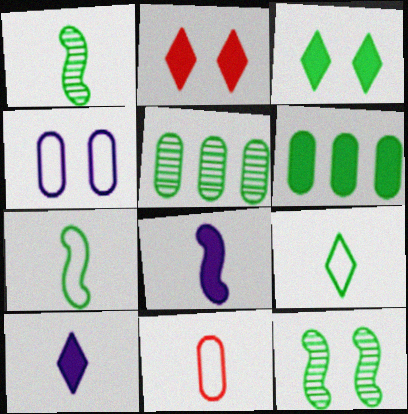[[1, 10, 11], 
[2, 4, 12], 
[2, 6, 8], 
[3, 5, 7], 
[6, 9, 12]]